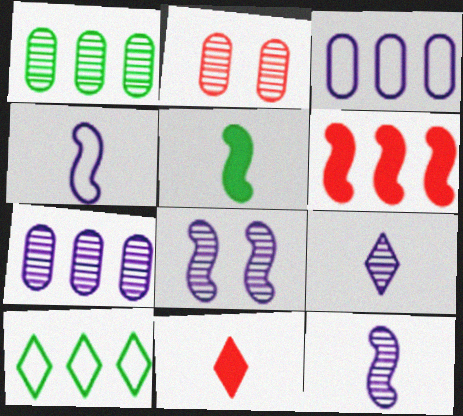[[6, 7, 10], 
[7, 8, 9]]